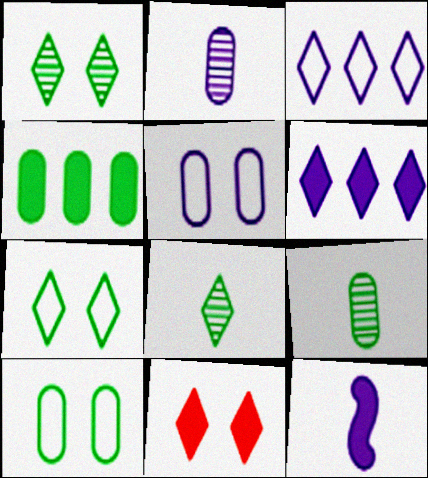[[3, 8, 11], 
[4, 9, 10], 
[4, 11, 12]]